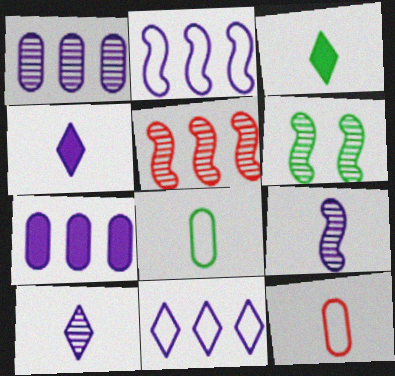[[3, 9, 12], 
[5, 6, 9]]